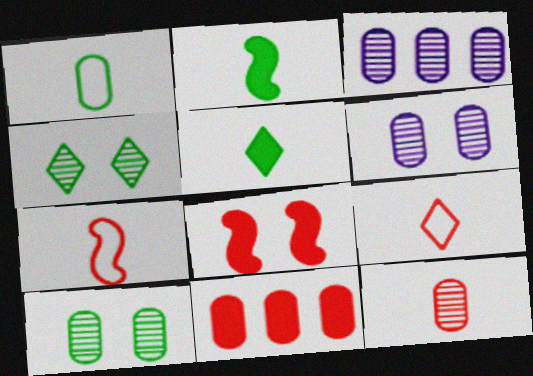[[1, 6, 11], 
[3, 10, 12]]